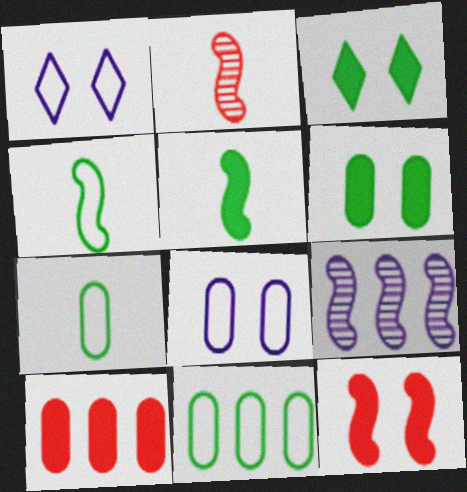[[4, 9, 12]]